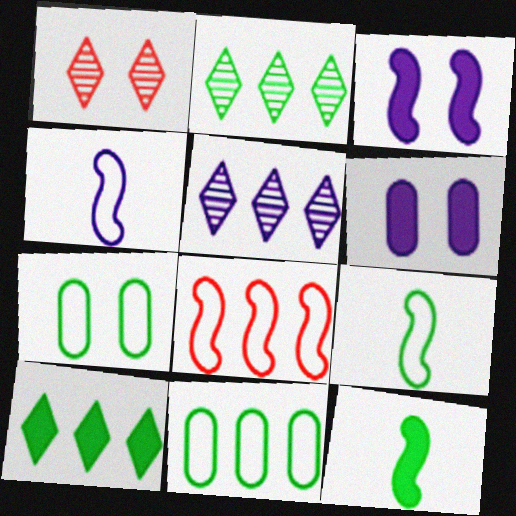[[1, 3, 7], 
[2, 7, 12], 
[4, 5, 6]]